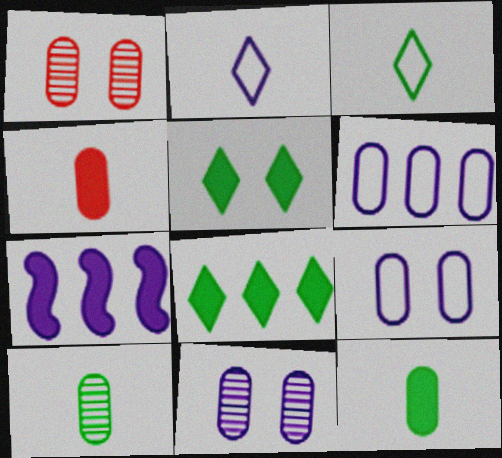[[1, 3, 7], 
[1, 6, 12], 
[2, 7, 11], 
[4, 5, 7]]